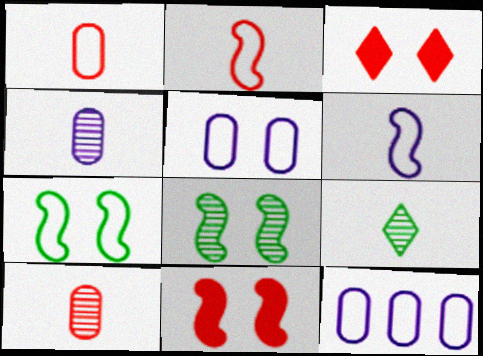[[3, 5, 8], 
[9, 11, 12]]